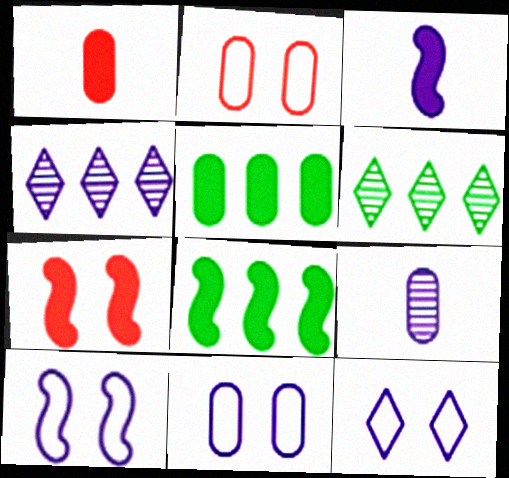[[1, 6, 10], 
[2, 3, 6], 
[2, 5, 9], 
[3, 4, 11], 
[3, 7, 8], 
[10, 11, 12]]